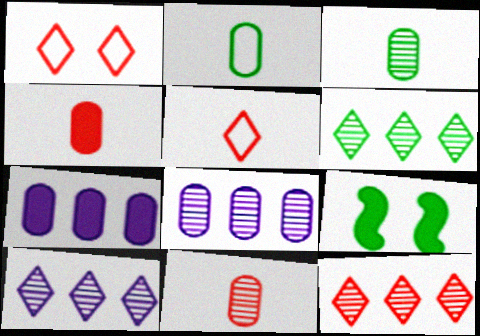[[2, 6, 9], 
[5, 8, 9], 
[6, 10, 12]]